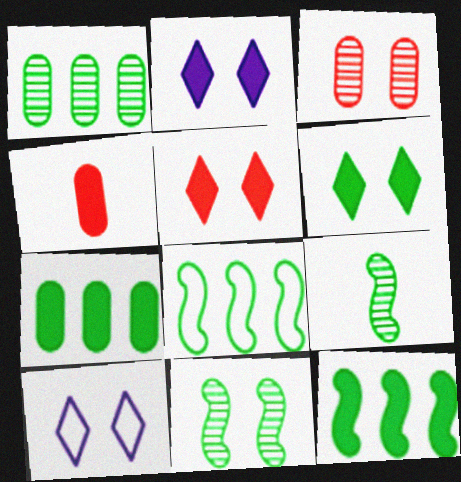[[2, 4, 12], 
[2, 5, 6]]